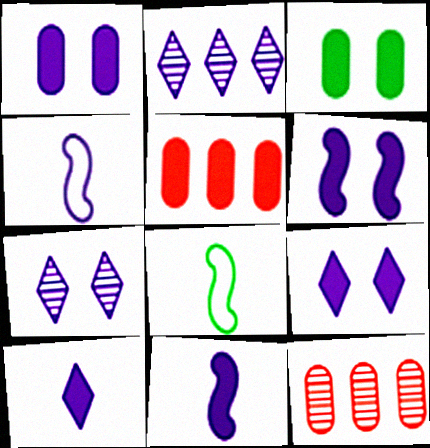[[1, 2, 4], 
[1, 6, 9], 
[5, 7, 8], 
[8, 9, 12]]